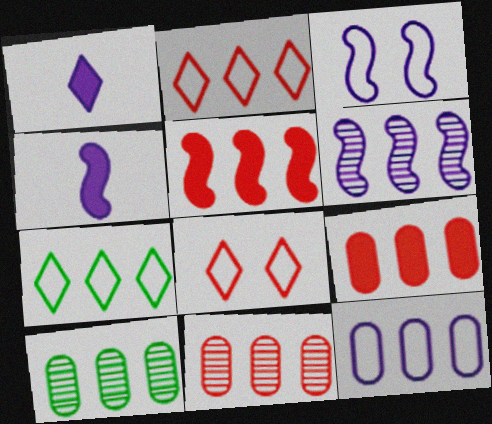[[2, 5, 11], 
[3, 4, 6], 
[4, 8, 10], 
[6, 7, 9], 
[9, 10, 12]]